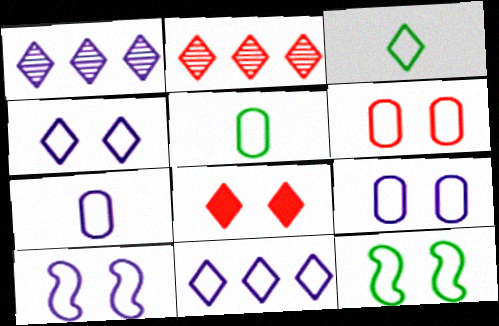[[1, 3, 8], 
[4, 6, 12], 
[4, 9, 10], 
[7, 10, 11]]